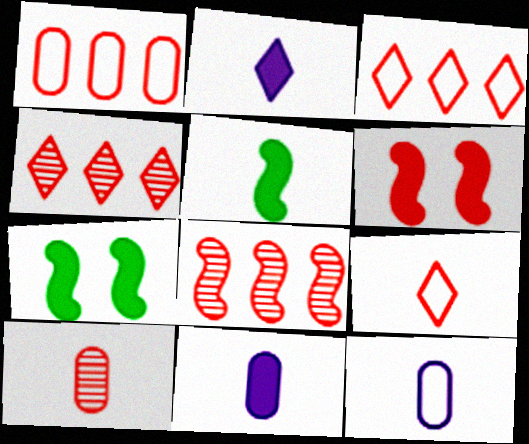[[3, 6, 10], 
[4, 7, 12]]